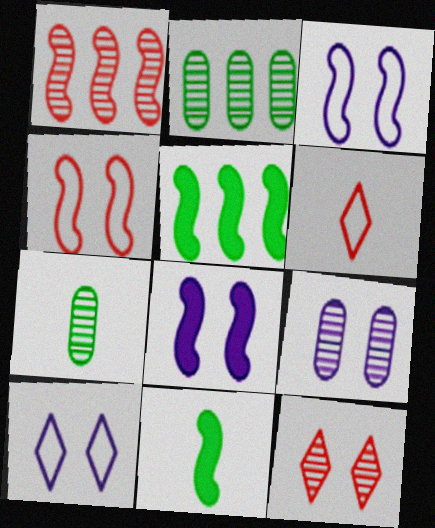[[1, 3, 11], 
[2, 6, 8], 
[5, 6, 9], 
[8, 9, 10]]